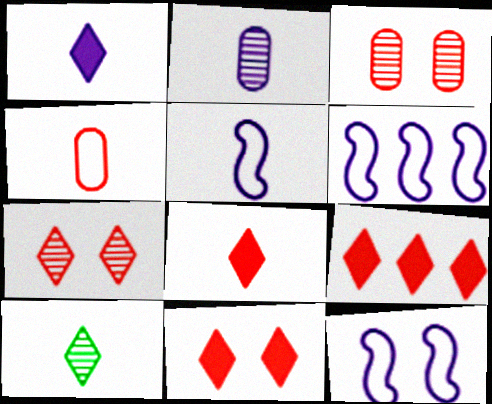[[1, 2, 5], 
[5, 6, 12], 
[8, 9, 11]]